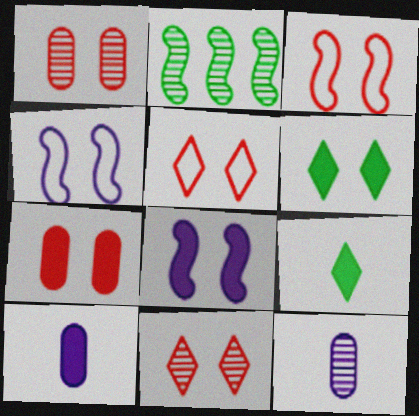[[1, 4, 6], 
[2, 5, 10], 
[2, 11, 12], 
[3, 7, 11], 
[6, 7, 8]]